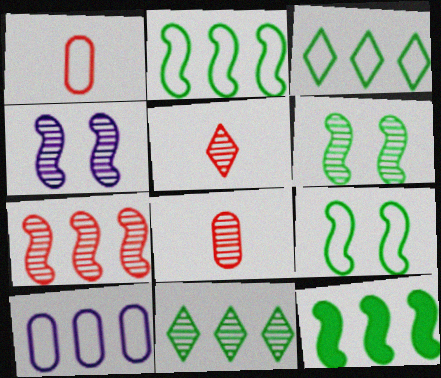[[4, 8, 11]]